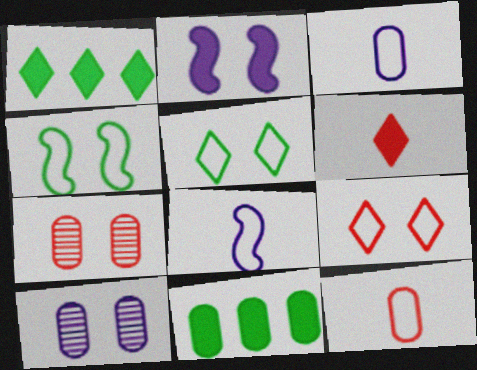[[1, 7, 8], 
[2, 5, 7], 
[2, 6, 11], 
[3, 7, 11], 
[10, 11, 12]]